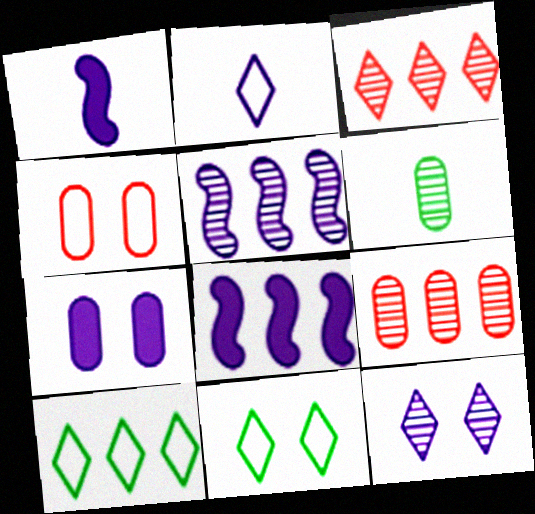[[1, 9, 11], 
[2, 5, 7], 
[8, 9, 10]]